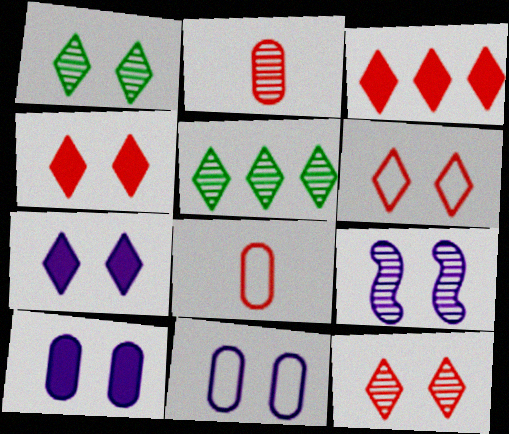[[1, 6, 7], 
[2, 5, 9], 
[4, 6, 12], 
[7, 9, 11]]